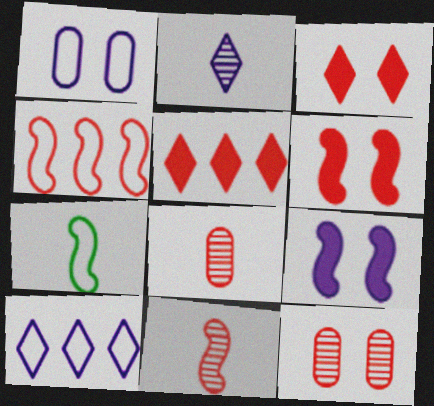[[3, 4, 8], 
[4, 6, 11]]